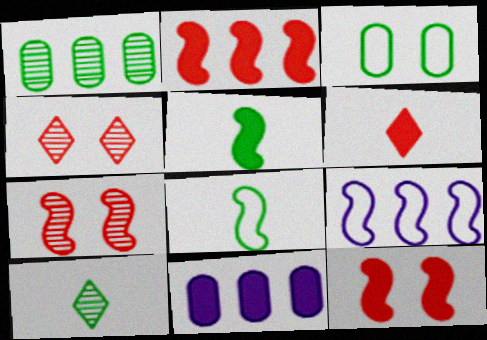[[4, 8, 11], 
[5, 7, 9]]